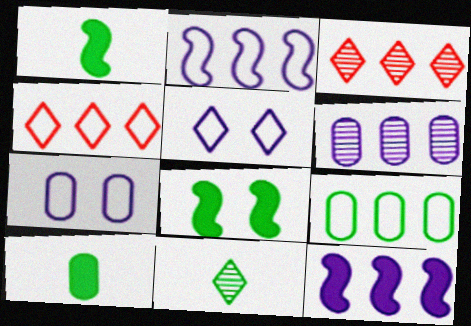[[1, 3, 7], 
[2, 4, 9], 
[3, 9, 12], 
[8, 9, 11]]